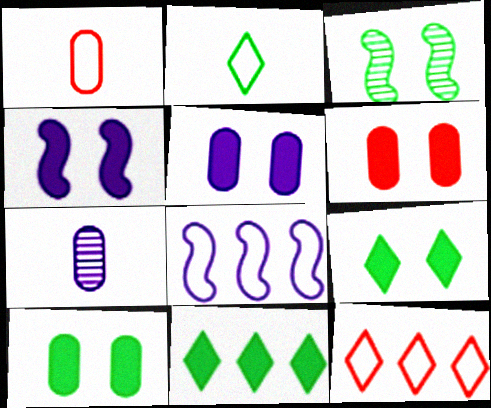[[4, 6, 9], 
[5, 6, 10]]